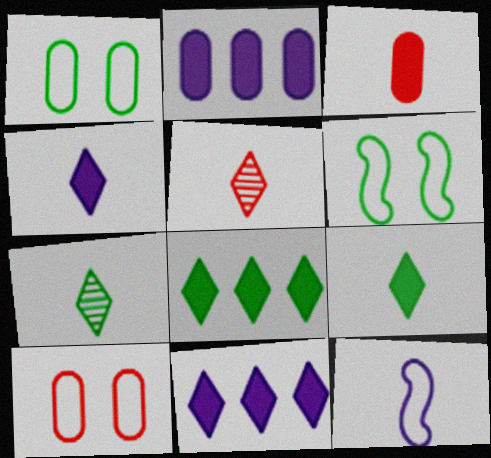[[2, 5, 6], 
[3, 7, 12]]